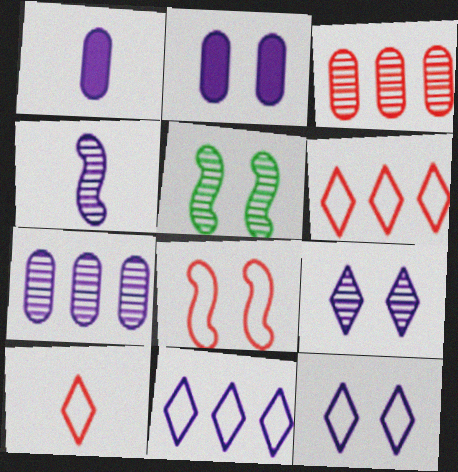[[1, 5, 6], 
[2, 4, 11], 
[4, 7, 9]]